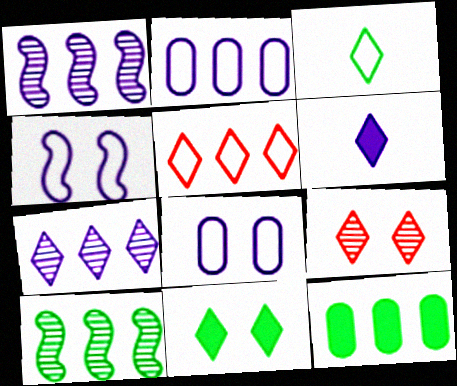[[1, 5, 12], 
[1, 6, 8]]